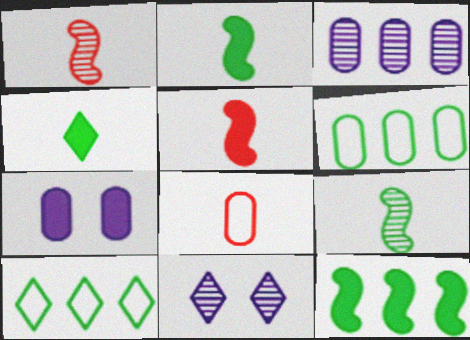[[1, 7, 10], 
[5, 6, 11], 
[8, 11, 12]]